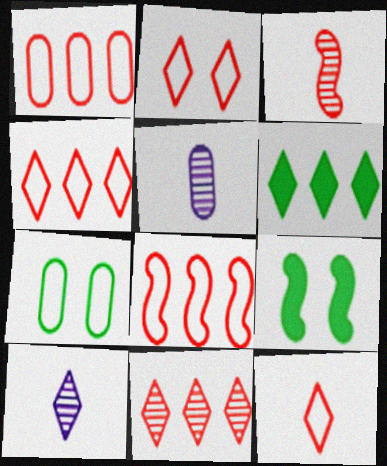[[1, 4, 8], 
[1, 9, 10], 
[2, 4, 12], 
[2, 6, 10], 
[4, 5, 9]]